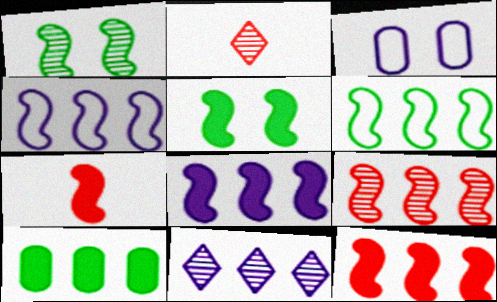[[1, 4, 7], 
[5, 7, 8], 
[6, 8, 9]]